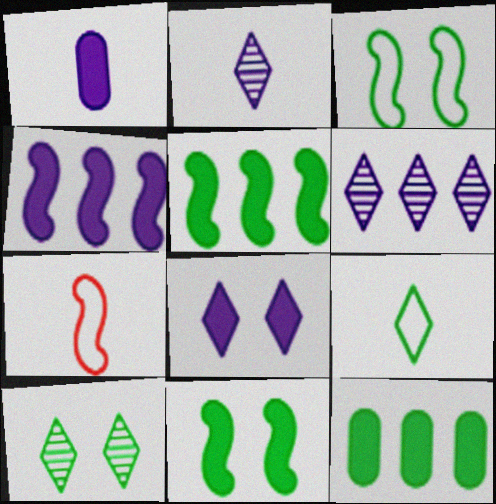[[1, 4, 8]]